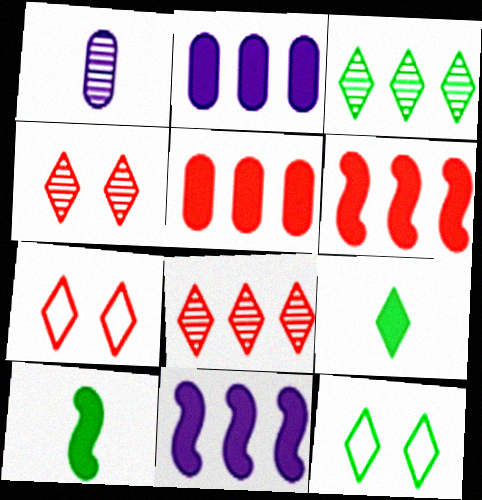[[1, 6, 12], 
[3, 9, 12]]